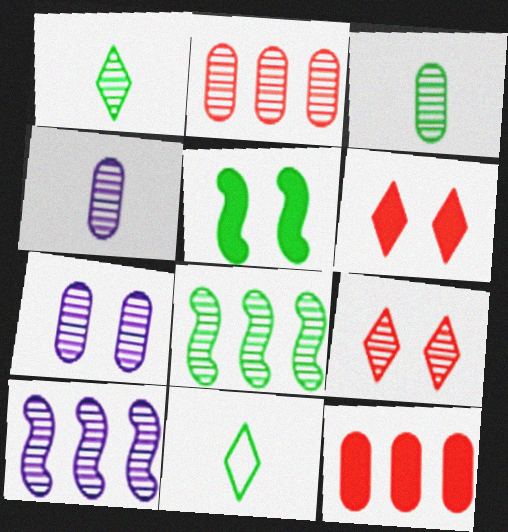[[2, 3, 7], 
[3, 9, 10], 
[4, 8, 9]]